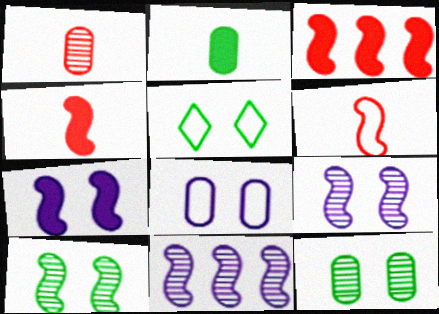[]